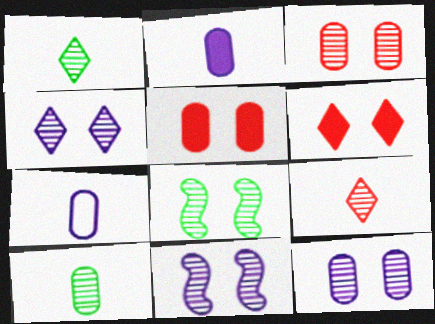[[3, 4, 8], 
[4, 11, 12]]